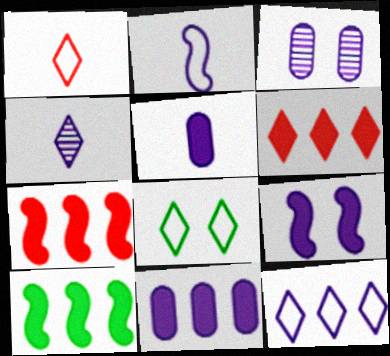[[1, 3, 10], 
[1, 8, 12], 
[2, 4, 5], 
[4, 6, 8], 
[6, 10, 11]]